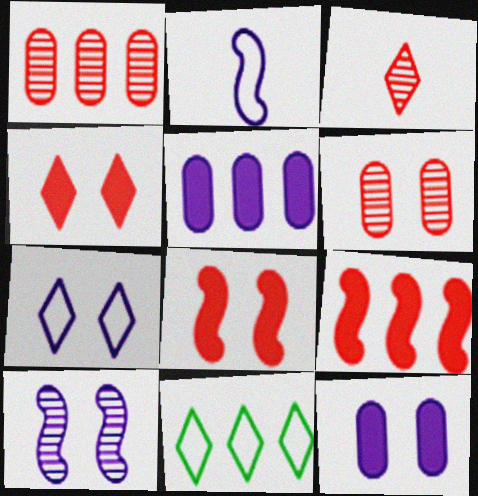[[7, 10, 12]]